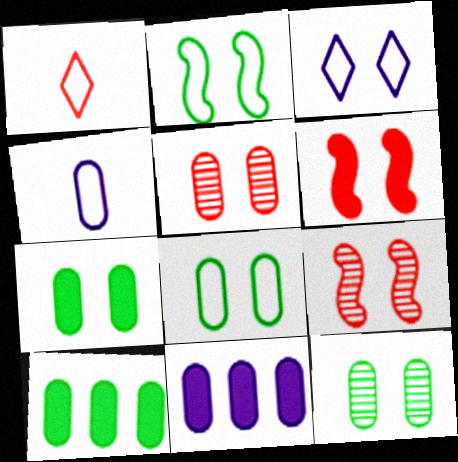[[3, 6, 12], 
[3, 7, 9], 
[4, 5, 10], 
[7, 8, 12]]